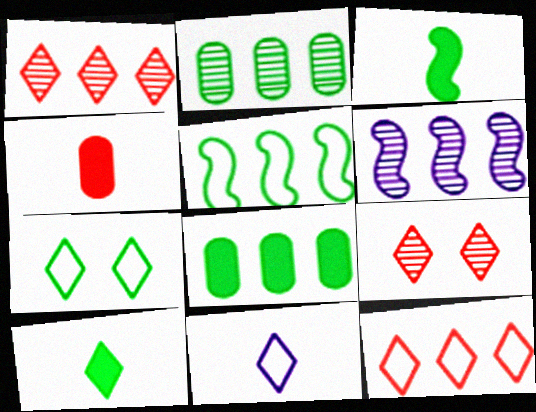[[1, 2, 6], 
[2, 3, 7], 
[4, 6, 7], 
[6, 8, 12], 
[7, 11, 12]]